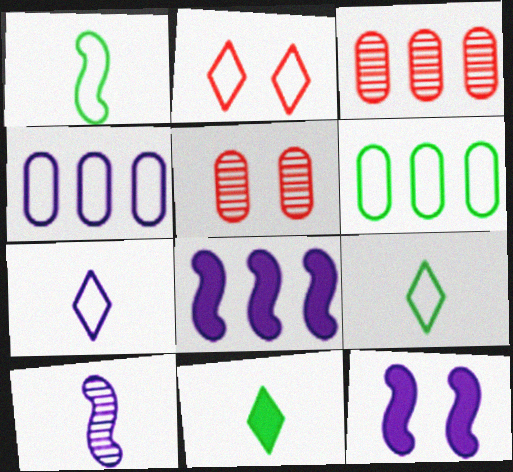[[1, 2, 4], 
[3, 9, 12], 
[5, 8, 9]]